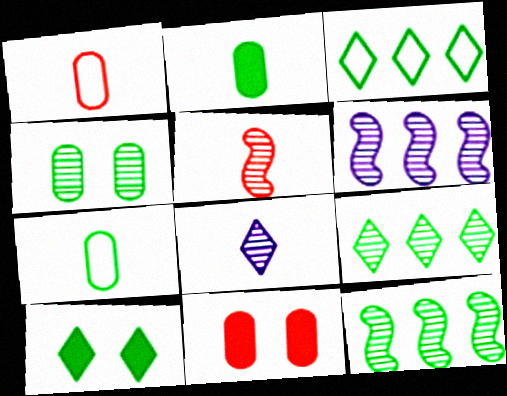[[1, 6, 10], 
[7, 10, 12]]